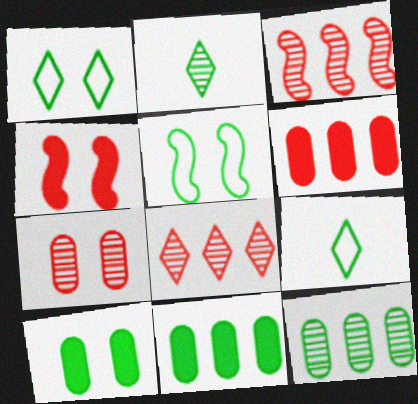[[2, 5, 11]]